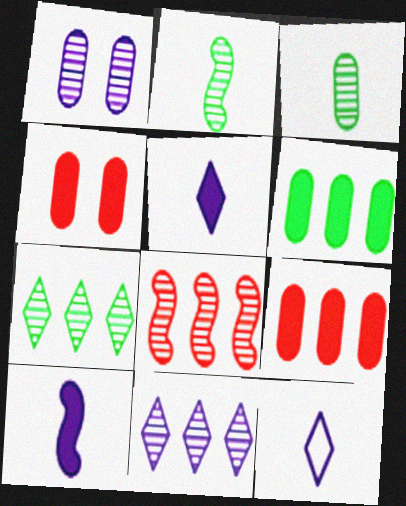[]